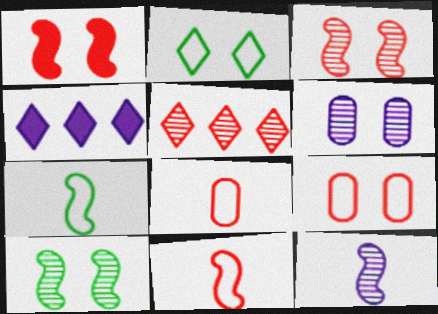[[1, 2, 6], 
[1, 5, 8], 
[4, 8, 10]]